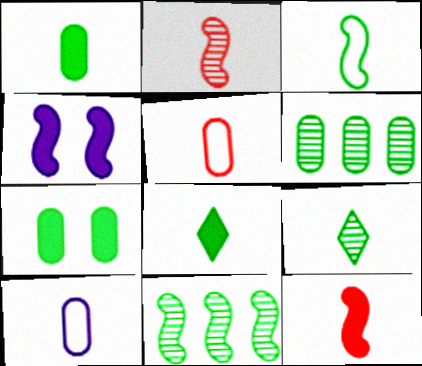[[1, 3, 9], 
[2, 8, 10], 
[9, 10, 12]]